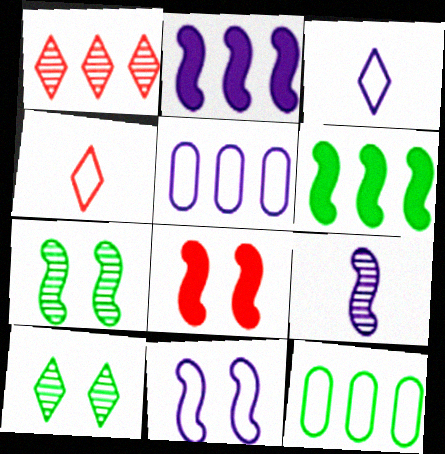[[1, 2, 12], 
[1, 5, 6], 
[2, 9, 11], 
[3, 5, 11], 
[4, 11, 12], 
[7, 8, 11]]